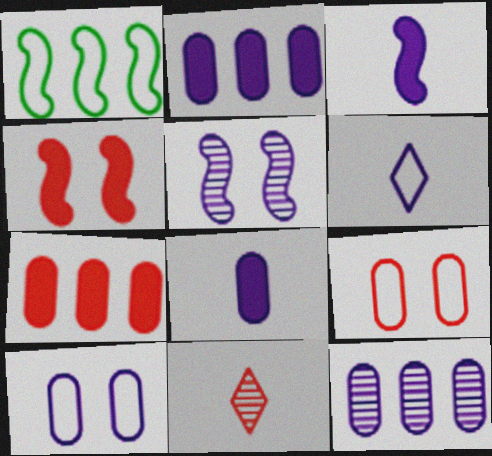[[1, 6, 9], 
[2, 5, 6], 
[8, 10, 12]]